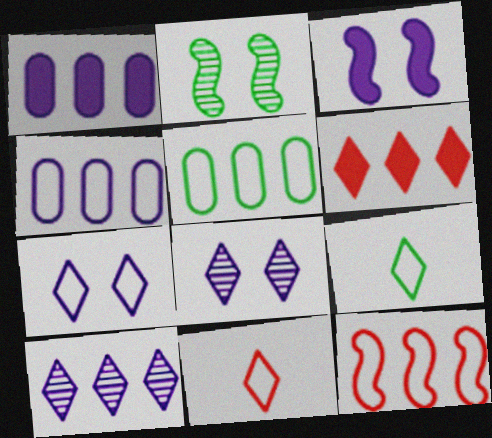[[1, 2, 11], 
[6, 8, 9]]